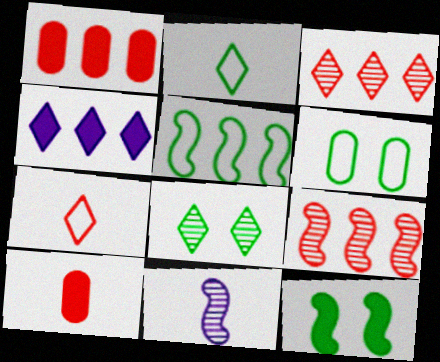[[2, 5, 6], 
[2, 10, 11], 
[4, 7, 8], 
[4, 10, 12], 
[6, 8, 12]]